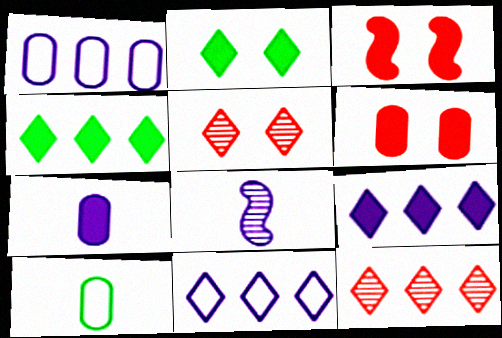[[3, 4, 7], 
[4, 11, 12]]